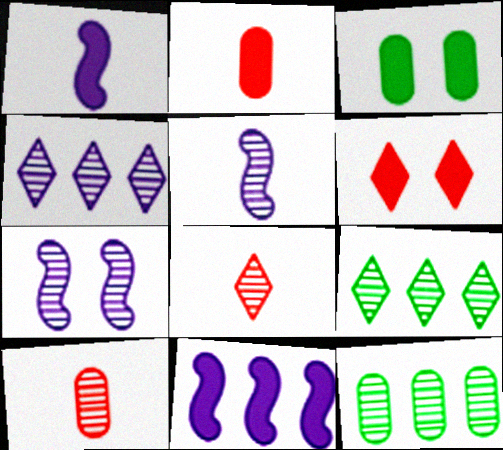[[7, 8, 12], 
[7, 9, 10]]